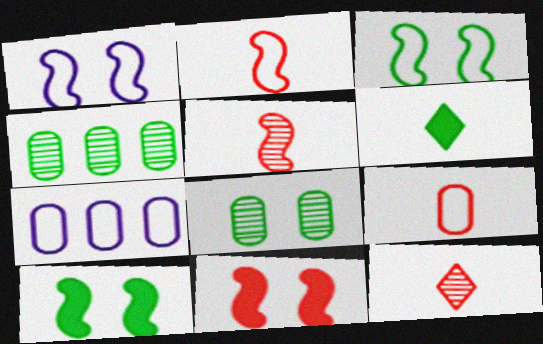[[3, 4, 6], 
[7, 10, 12]]